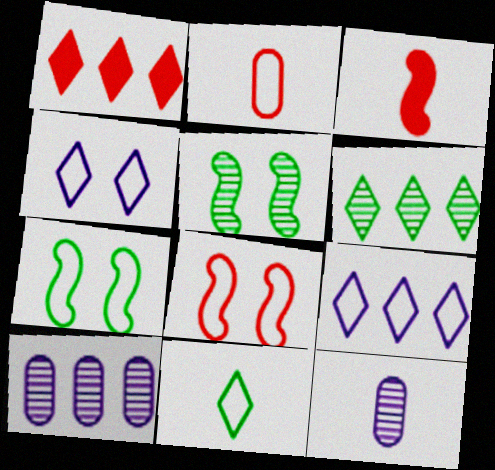[[1, 6, 9], 
[1, 7, 12], 
[2, 7, 9], 
[3, 11, 12]]